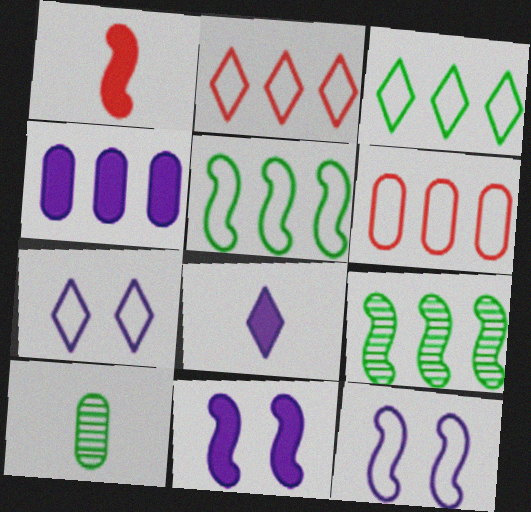[[1, 9, 12], 
[2, 4, 9], 
[2, 10, 11], 
[4, 8, 11]]